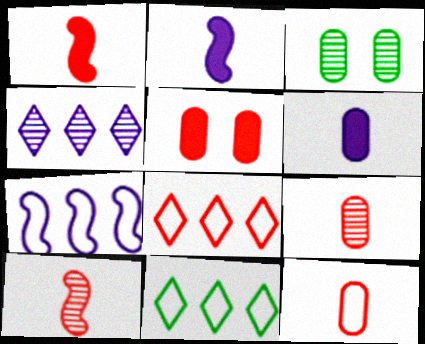[[2, 3, 8], 
[3, 4, 10], 
[5, 8, 10]]